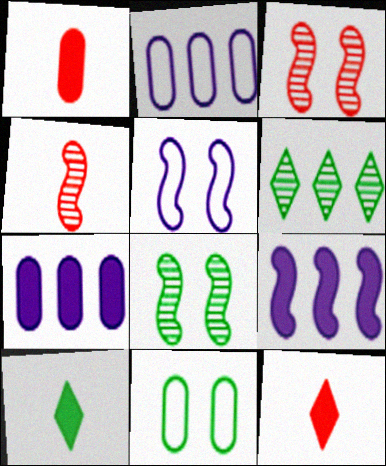[[1, 5, 6], 
[2, 3, 10], 
[2, 8, 12]]